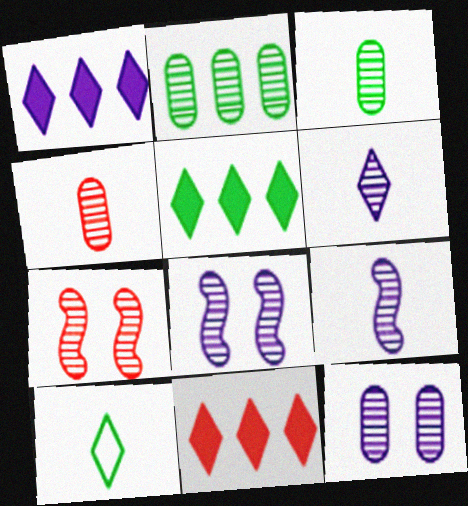[[1, 5, 11], 
[2, 4, 12], 
[2, 6, 7]]